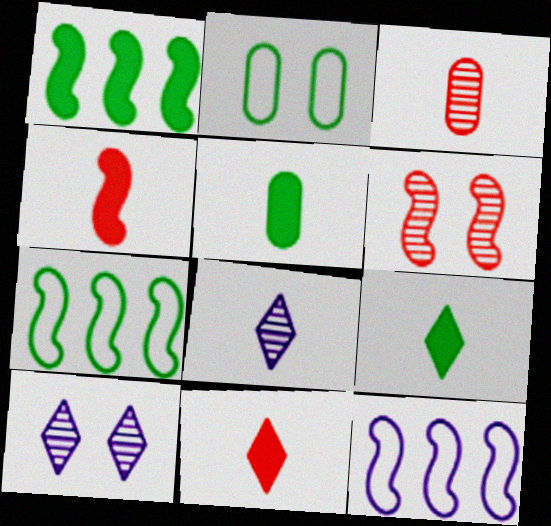[]